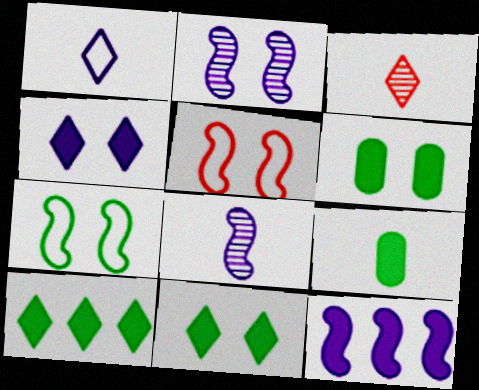[]